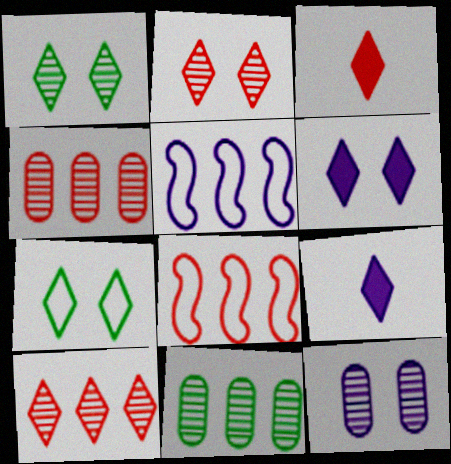[[2, 6, 7], 
[5, 9, 12], 
[7, 9, 10]]